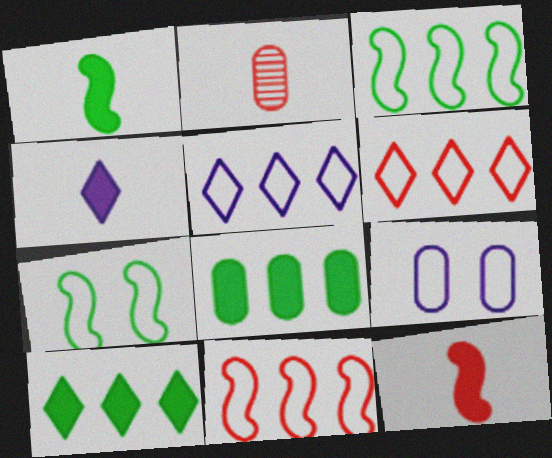[[2, 8, 9]]